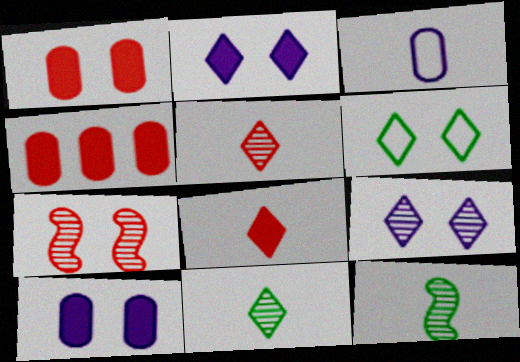[[3, 8, 12], 
[6, 7, 10]]